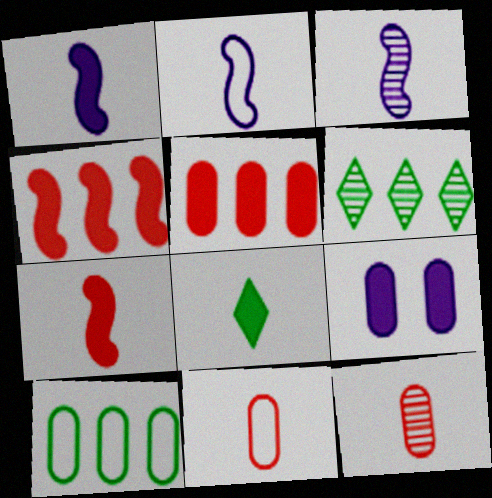[[1, 2, 3], 
[2, 8, 12], 
[3, 8, 11], 
[4, 8, 9], 
[9, 10, 12]]